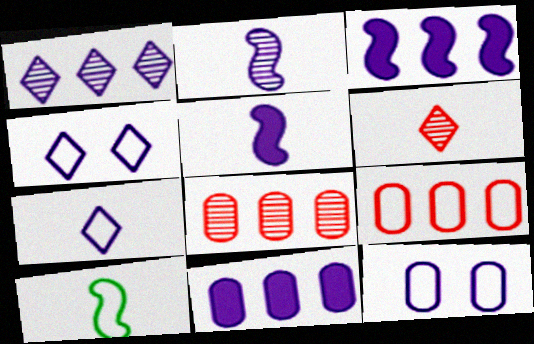[[1, 5, 12], 
[2, 4, 11], 
[4, 9, 10]]